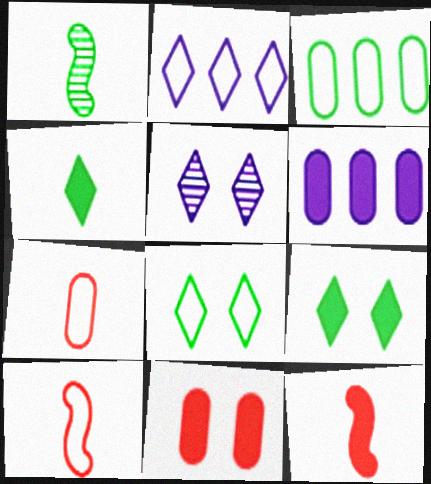[[1, 2, 11], 
[1, 3, 9], 
[3, 5, 12], 
[6, 9, 12]]